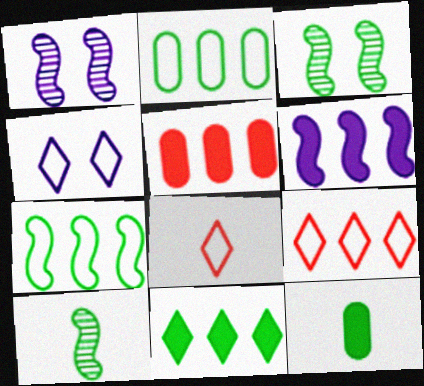[[1, 9, 12], 
[4, 5, 10], 
[5, 6, 11]]